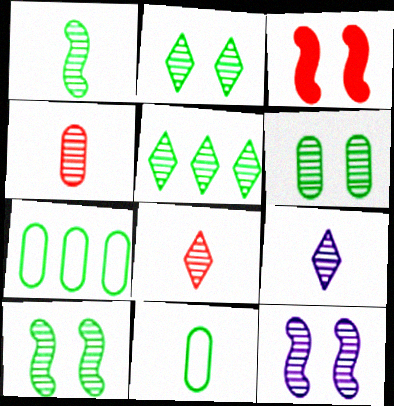[[1, 4, 9], 
[1, 5, 6], 
[2, 6, 10], 
[3, 7, 9], 
[4, 5, 12]]